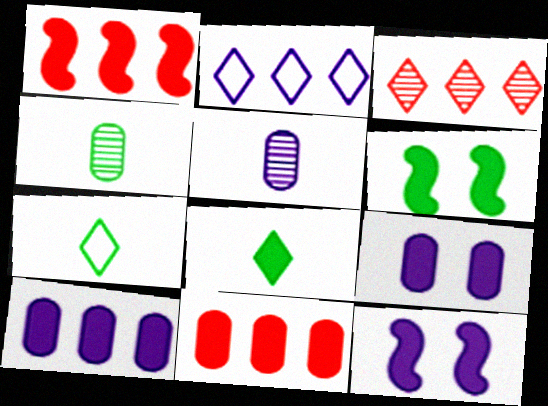[[1, 8, 9], 
[2, 5, 12], 
[8, 11, 12]]